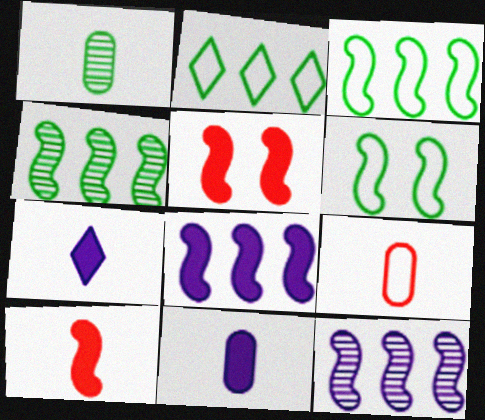[[1, 9, 11], 
[6, 10, 12]]